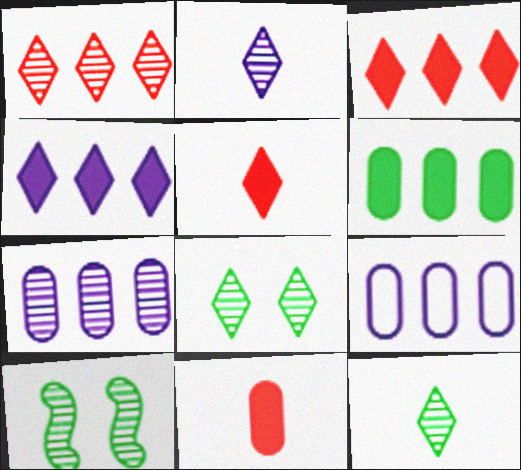[[1, 2, 8], 
[5, 9, 10]]